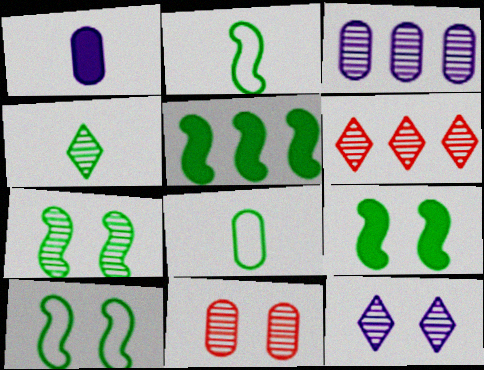[[1, 6, 10], 
[2, 5, 7], 
[4, 6, 12], 
[7, 9, 10], 
[7, 11, 12]]